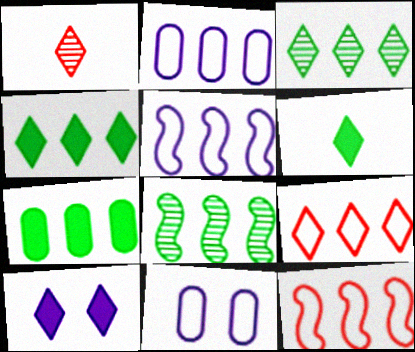[]